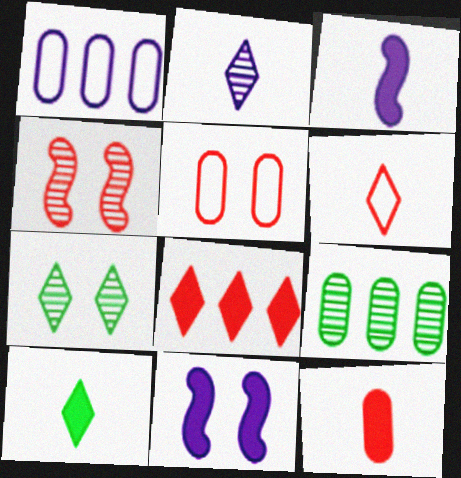[[1, 2, 11], 
[1, 4, 10], 
[2, 4, 9], 
[2, 6, 10], 
[3, 10, 12], 
[5, 7, 11], 
[6, 9, 11]]